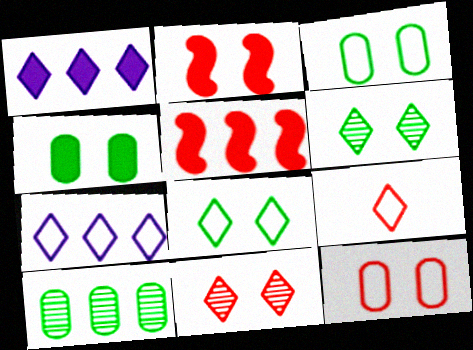[[1, 6, 9], 
[2, 11, 12], 
[5, 7, 10], 
[7, 8, 9]]